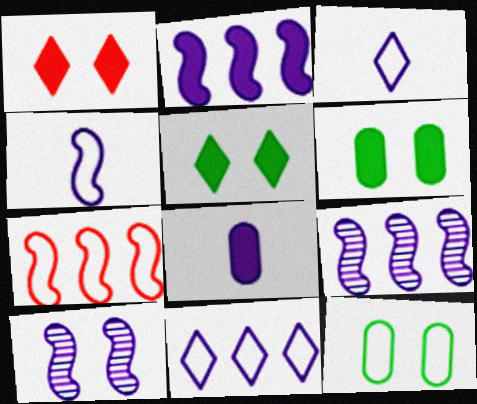[[1, 10, 12], 
[2, 4, 10], 
[3, 7, 12], 
[8, 10, 11]]